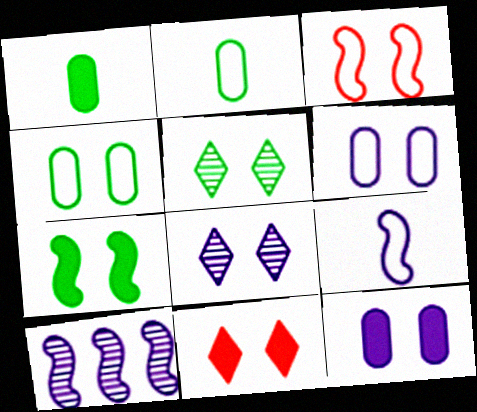[[2, 10, 11], 
[3, 5, 12], 
[4, 5, 7], 
[7, 11, 12]]